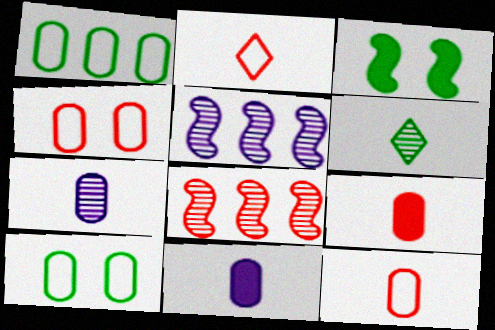[[1, 3, 6]]